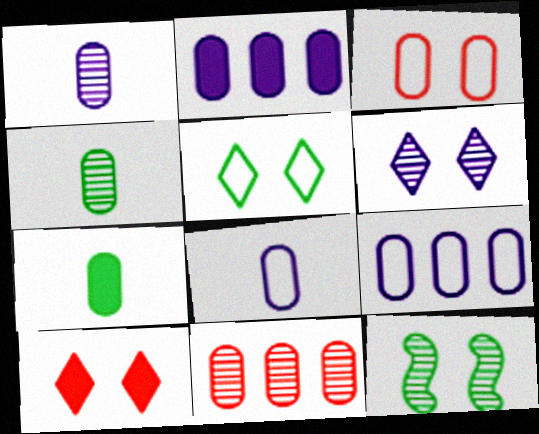[[2, 3, 4], 
[5, 6, 10]]